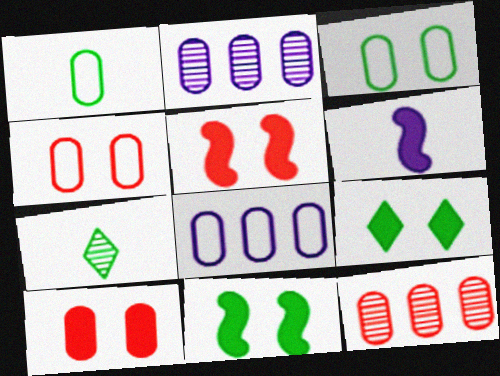[[1, 2, 10], 
[1, 4, 8], 
[5, 7, 8]]